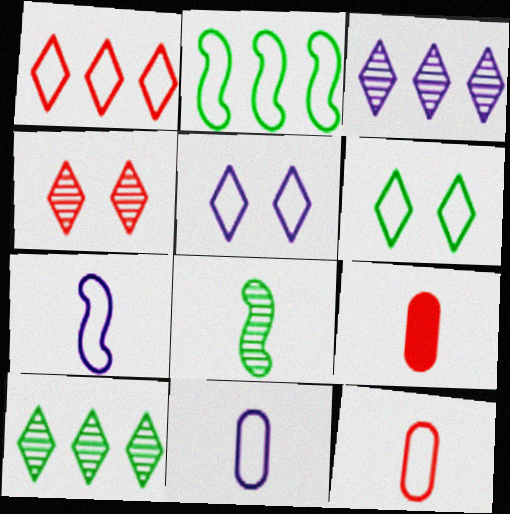[[2, 5, 12]]